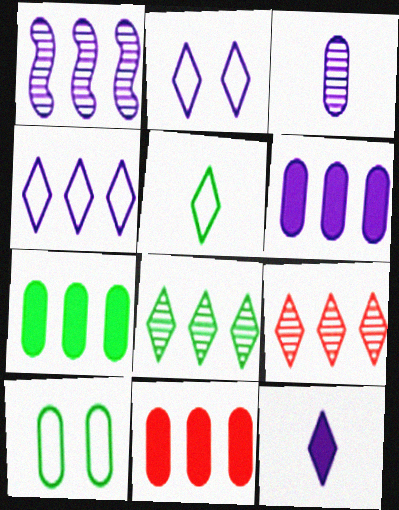[[1, 4, 6], 
[3, 10, 11], 
[6, 7, 11]]